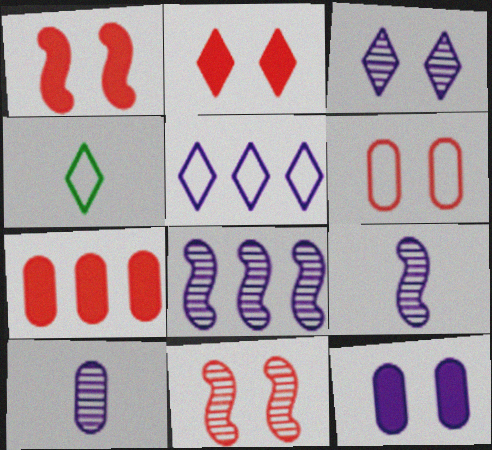[[2, 6, 11], 
[3, 8, 10], 
[5, 9, 12]]